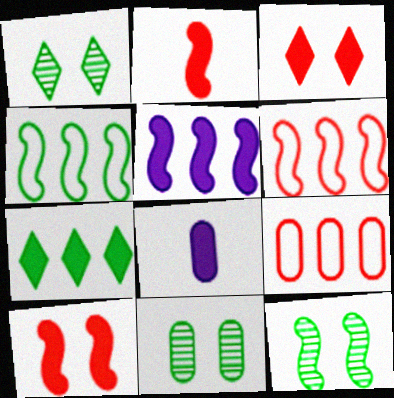[[1, 6, 8], 
[1, 11, 12], 
[7, 8, 10], 
[8, 9, 11]]